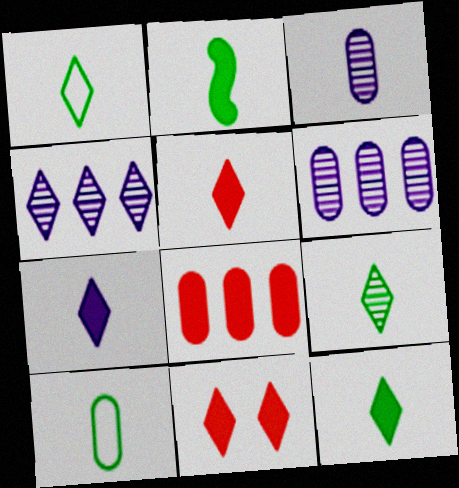[[1, 4, 11], 
[1, 9, 12], 
[2, 9, 10], 
[5, 7, 12]]